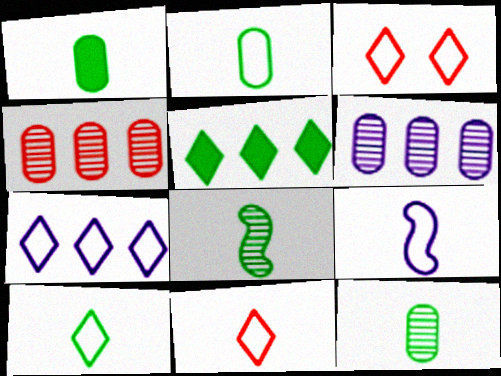[[1, 2, 12], 
[1, 8, 10], 
[2, 9, 11], 
[3, 7, 10]]